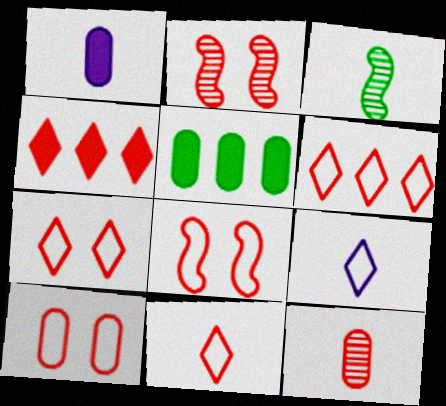[[1, 3, 11], 
[2, 5, 9], 
[4, 8, 12], 
[6, 7, 11], 
[7, 8, 10]]